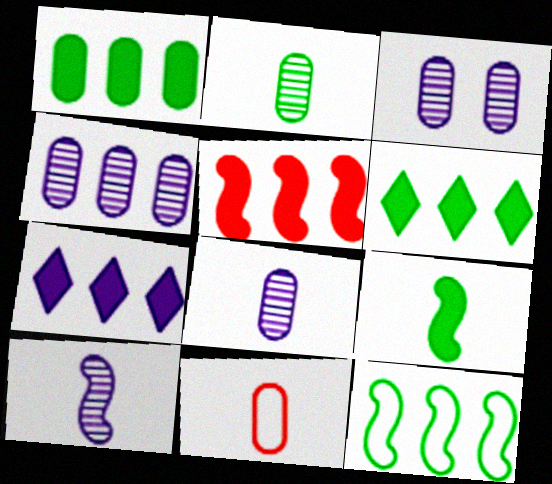[[1, 3, 11], 
[1, 5, 7], 
[3, 4, 8]]